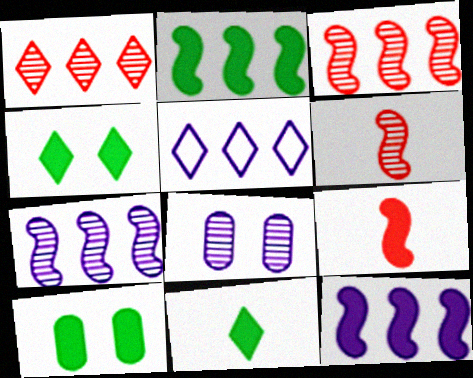[[2, 10, 11], 
[5, 6, 10]]